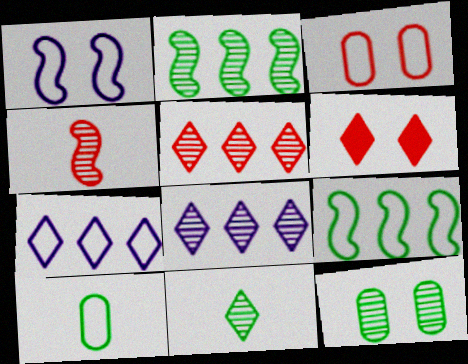[[1, 6, 12], 
[2, 11, 12], 
[4, 8, 12], 
[6, 7, 11]]